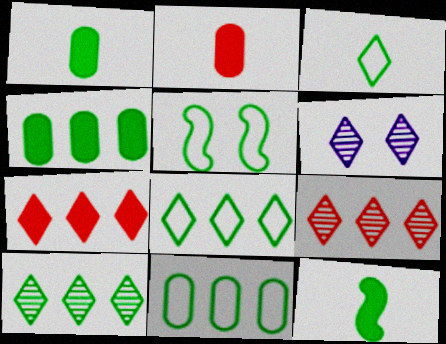[[1, 5, 10], 
[3, 5, 11], 
[3, 6, 7]]